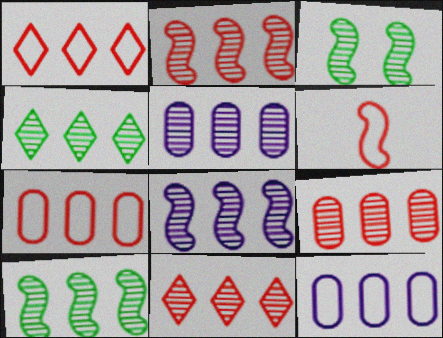[[2, 4, 5], 
[2, 8, 10], 
[2, 9, 11], 
[4, 8, 9], 
[5, 10, 11]]